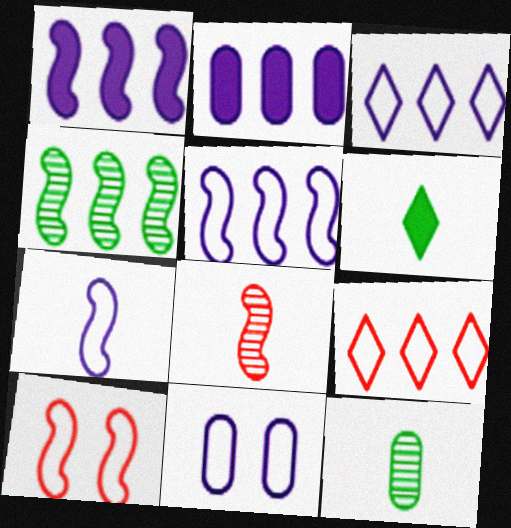[[2, 4, 9], 
[3, 7, 11]]